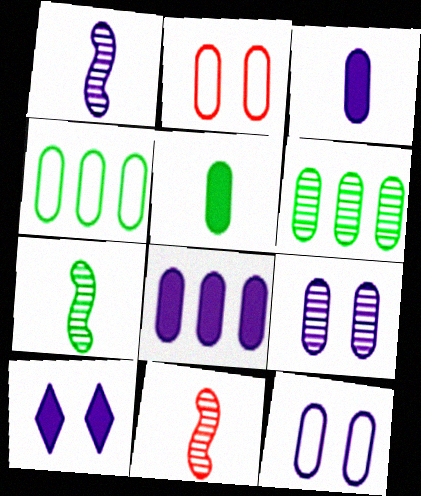[[1, 7, 11], 
[2, 3, 6], 
[4, 10, 11]]